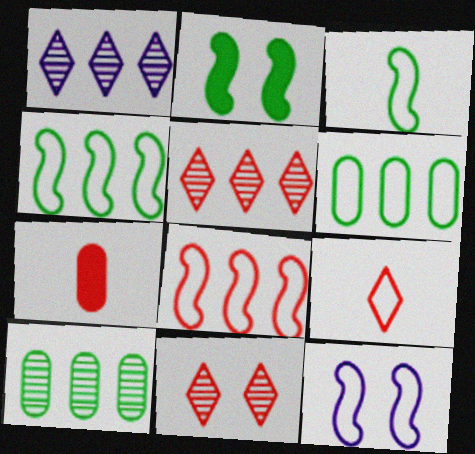[[3, 8, 12], 
[6, 9, 12], 
[7, 8, 11]]